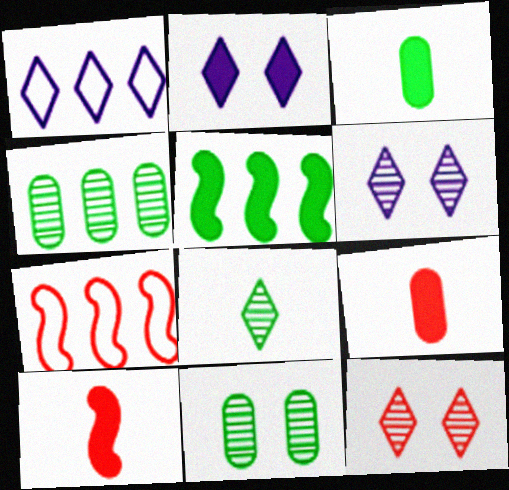[[1, 10, 11], 
[2, 5, 9], 
[3, 6, 7], 
[7, 9, 12]]